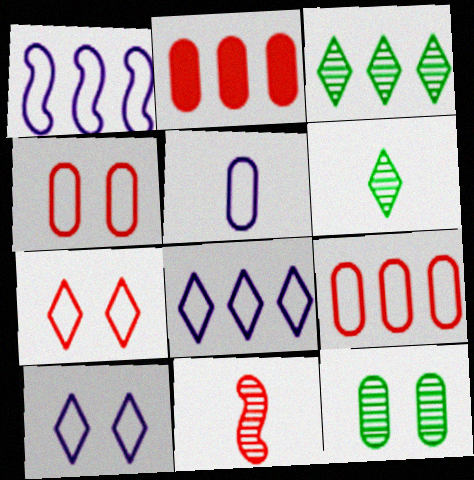[[1, 2, 3], 
[1, 5, 10], 
[2, 5, 12], 
[2, 7, 11]]